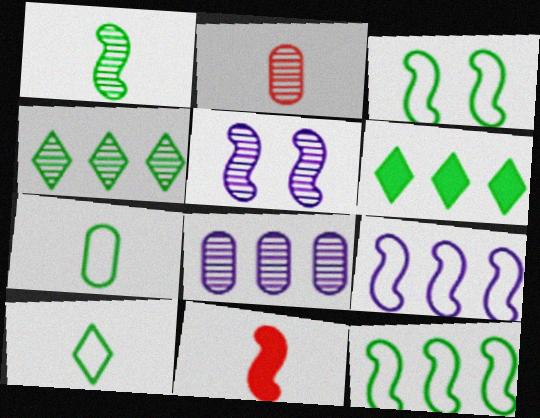[[2, 4, 5], 
[5, 11, 12]]